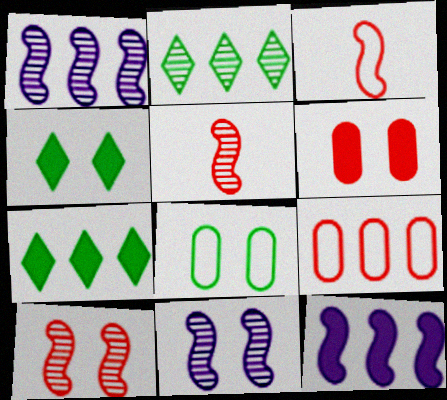[[1, 7, 9], 
[2, 9, 12]]